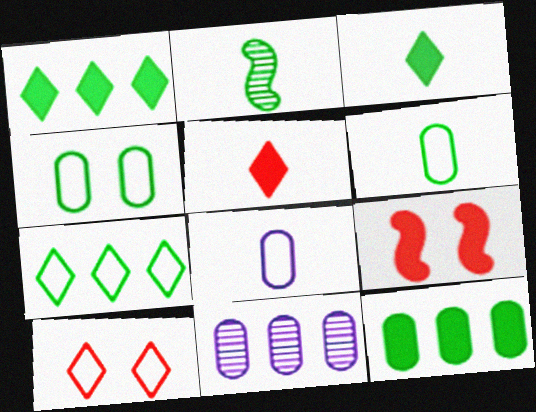[[1, 2, 4], 
[2, 3, 6], 
[2, 5, 8]]